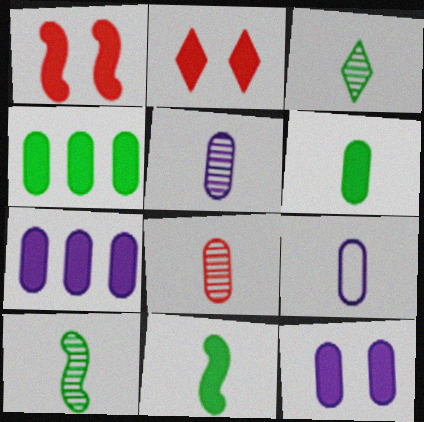[[2, 7, 11], 
[6, 8, 9]]